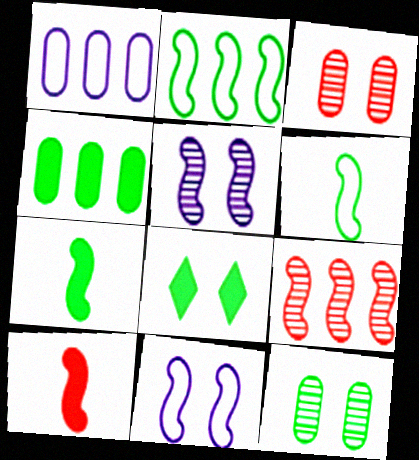[[2, 5, 10], 
[3, 8, 11], 
[4, 7, 8], 
[7, 9, 11]]